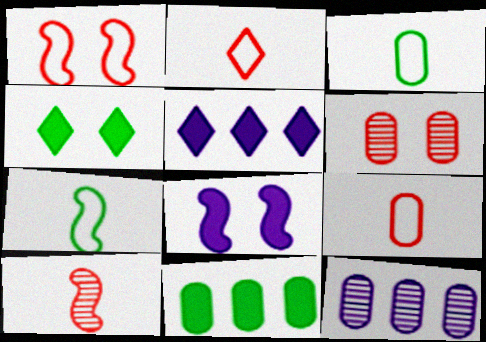[[5, 6, 7]]